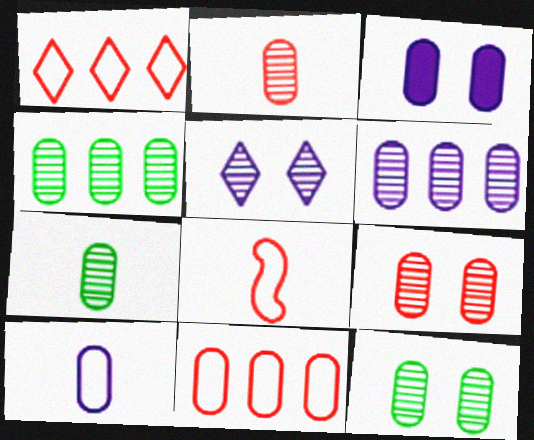[[2, 6, 12], 
[3, 6, 10], 
[3, 7, 11], 
[4, 7, 12], 
[6, 7, 9]]